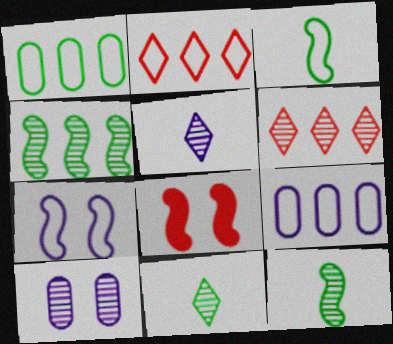[[1, 5, 8], 
[6, 10, 12], 
[8, 9, 11]]